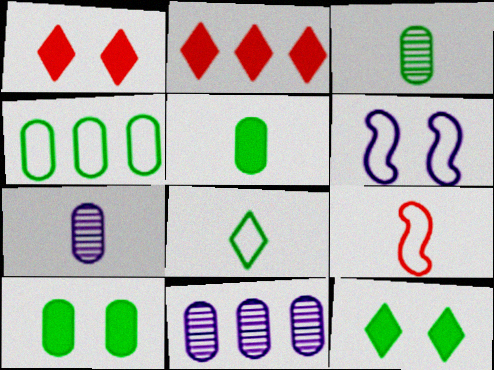[[2, 3, 6], 
[3, 4, 10], 
[9, 11, 12]]